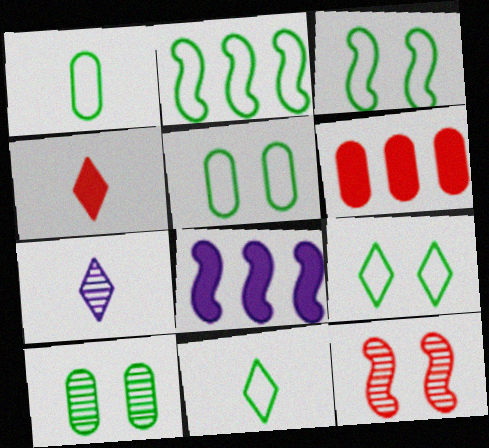[[1, 2, 9], 
[2, 5, 11], 
[3, 5, 9], 
[3, 6, 7], 
[4, 7, 11]]